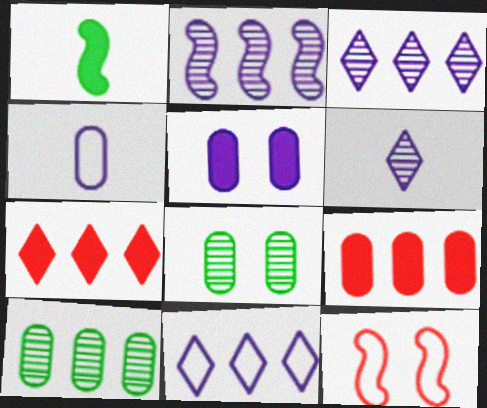[[1, 2, 12], 
[1, 5, 7], 
[4, 8, 9]]